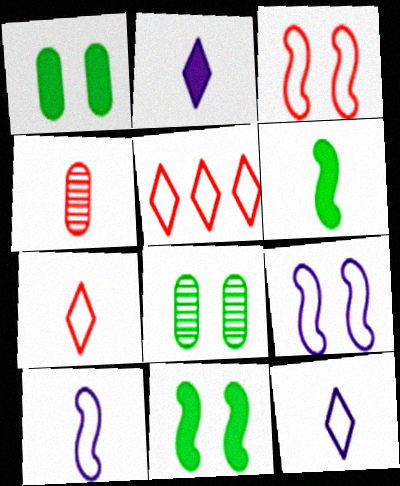[[4, 6, 12]]